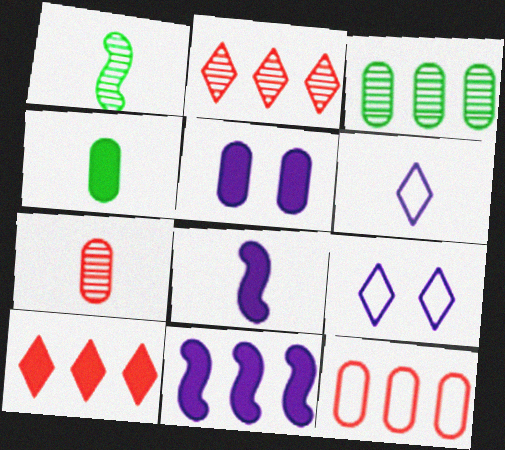[]